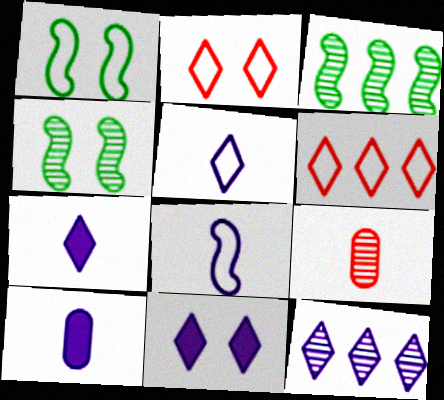[[2, 3, 10], 
[4, 6, 10], 
[4, 9, 12], 
[5, 11, 12]]